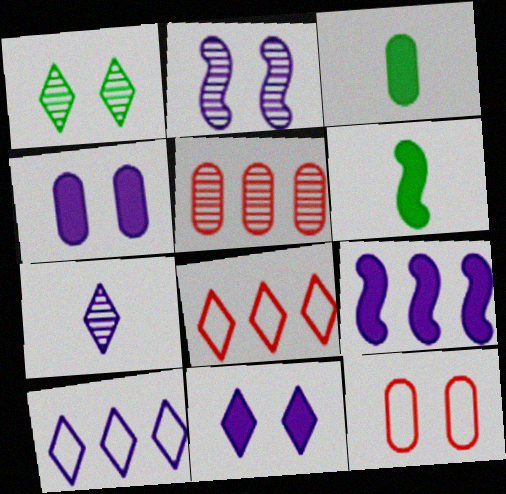[[2, 3, 8], 
[7, 10, 11]]